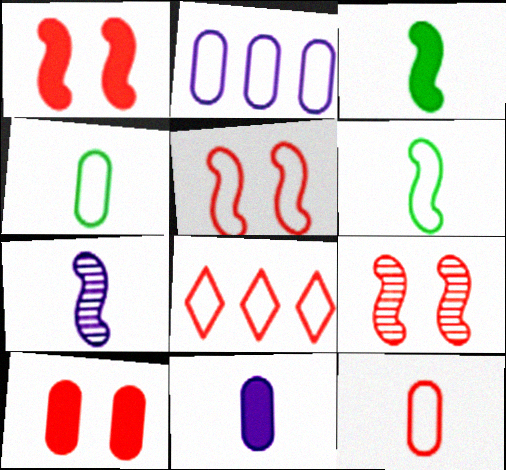[[1, 5, 9], 
[5, 8, 12]]